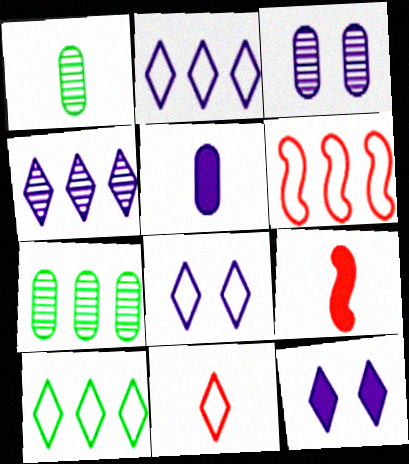[[1, 6, 12], 
[3, 9, 10], 
[7, 8, 9], 
[8, 10, 11]]